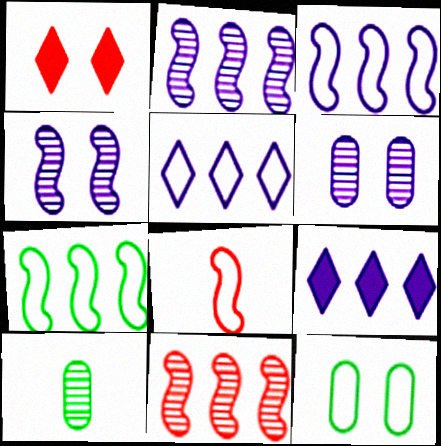[[1, 3, 10], 
[1, 4, 12], 
[5, 8, 12]]